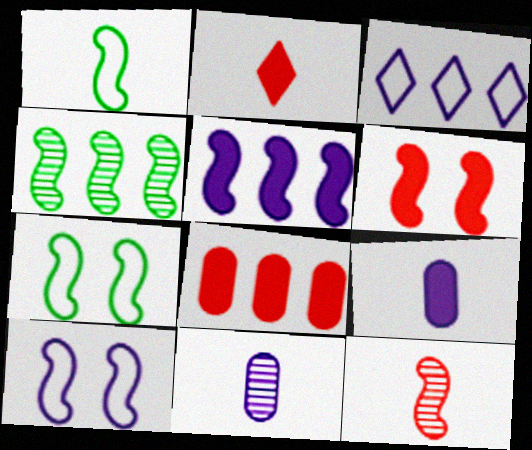[[1, 2, 11], 
[2, 6, 8], 
[3, 4, 8], 
[5, 7, 12]]